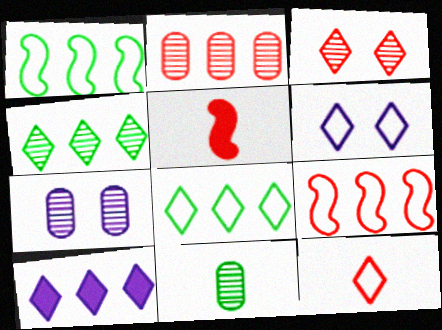[[1, 2, 10], 
[2, 7, 11], 
[5, 7, 8], 
[6, 8, 12]]